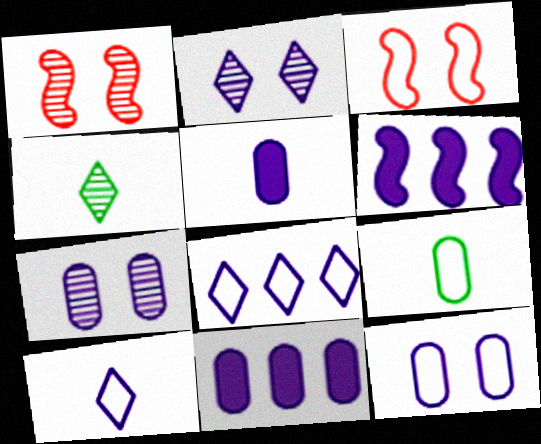[[3, 4, 11], 
[3, 8, 9], 
[6, 7, 10]]